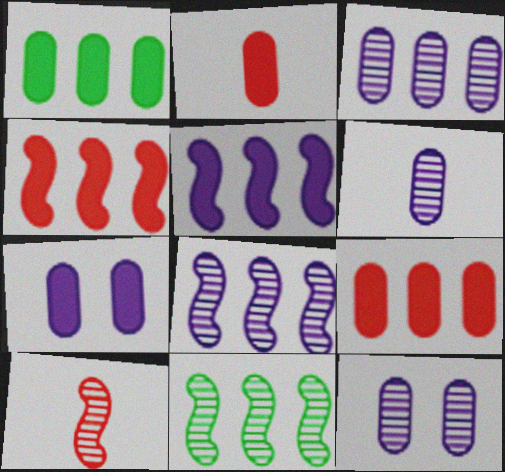[[1, 2, 7], 
[3, 6, 12]]